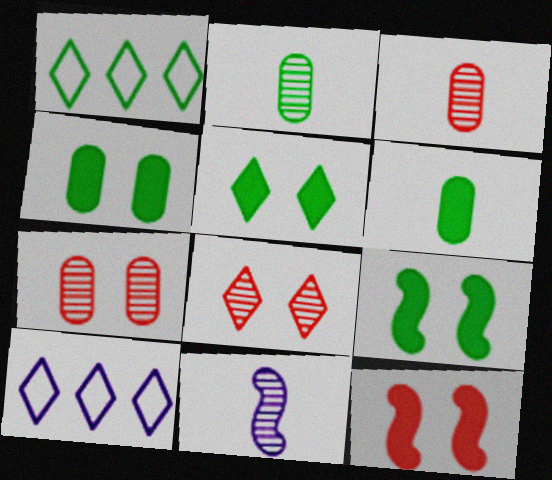[[1, 2, 9], 
[2, 10, 12], 
[3, 9, 10], 
[4, 5, 9]]